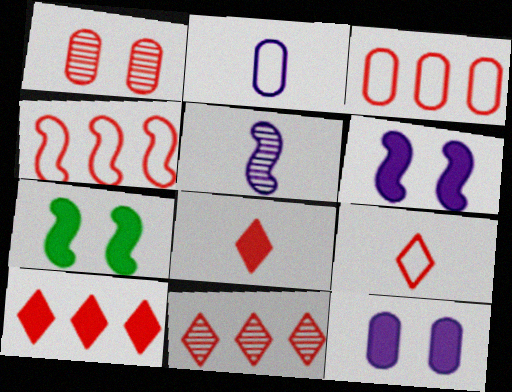[[1, 4, 8], 
[2, 7, 11], 
[4, 5, 7]]